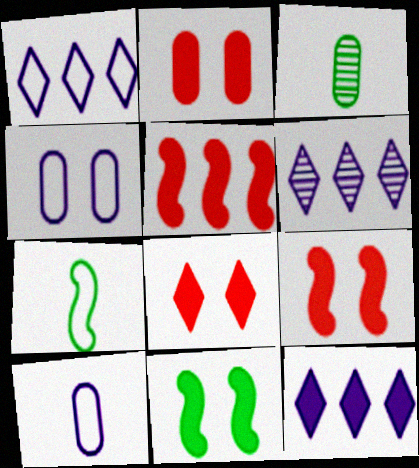[[1, 3, 9], 
[1, 6, 12], 
[2, 6, 7], 
[2, 8, 9]]